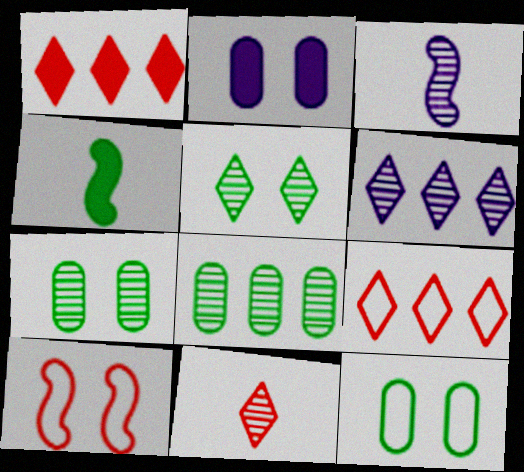[[1, 2, 4], 
[1, 3, 12], 
[2, 5, 10], 
[5, 6, 11]]